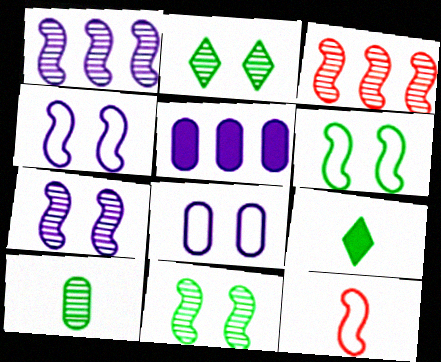[[2, 5, 12], 
[3, 8, 9]]